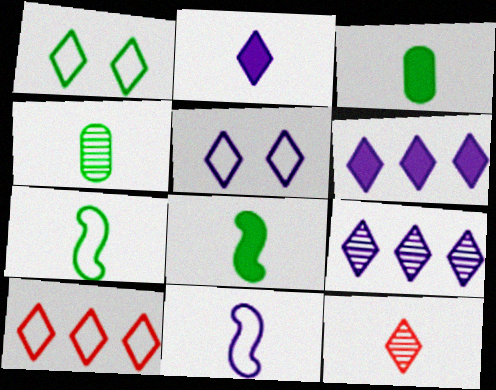[[1, 6, 12], 
[2, 5, 9], 
[3, 11, 12]]